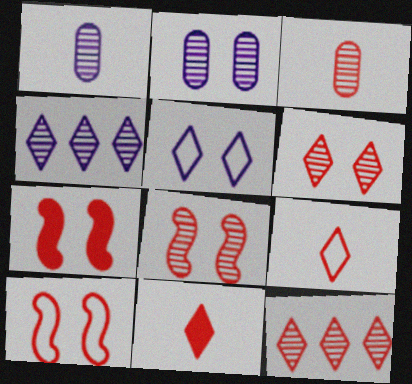[[3, 8, 12], 
[7, 8, 10]]